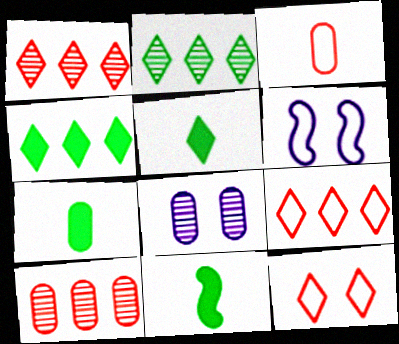[[1, 6, 7], 
[5, 6, 10], 
[5, 7, 11], 
[8, 9, 11]]